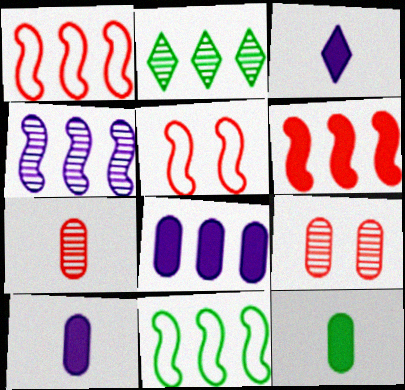[[1, 2, 8], 
[2, 5, 10], 
[3, 9, 11], 
[4, 6, 11]]